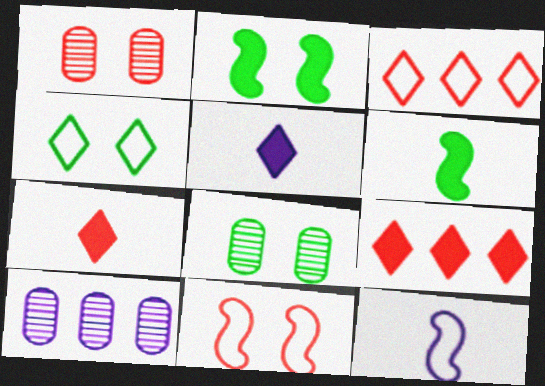[[2, 4, 8], 
[8, 9, 12]]